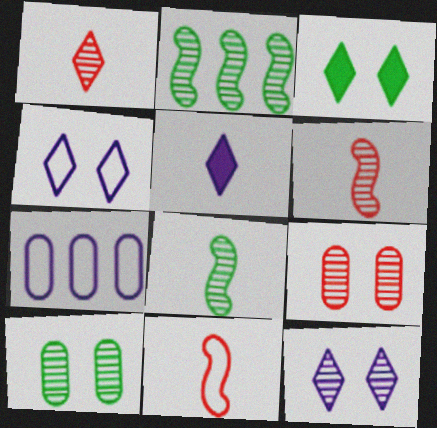[[3, 6, 7]]